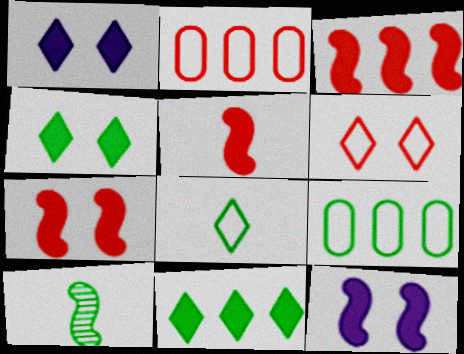[[1, 2, 10], 
[3, 5, 7], 
[4, 9, 10]]